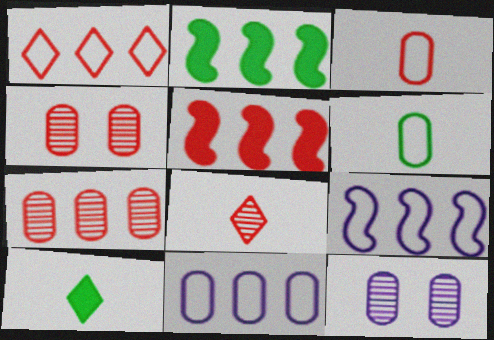[[1, 5, 7], 
[4, 9, 10]]